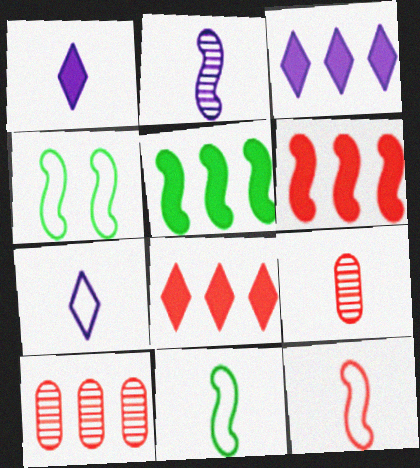[[1, 4, 10], 
[1, 9, 11], 
[2, 4, 6], 
[3, 4, 9]]